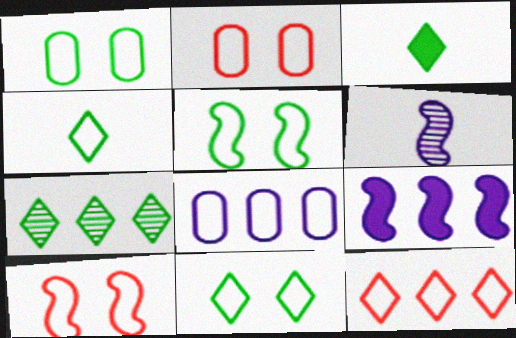[[1, 5, 11], 
[3, 7, 11], 
[4, 8, 10]]